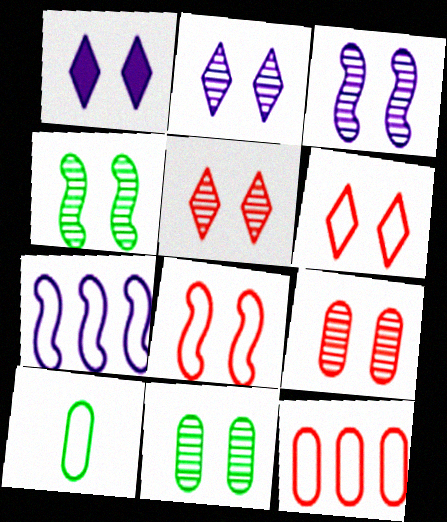[[1, 8, 11], 
[2, 4, 9], 
[3, 5, 11], 
[6, 7, 10]]